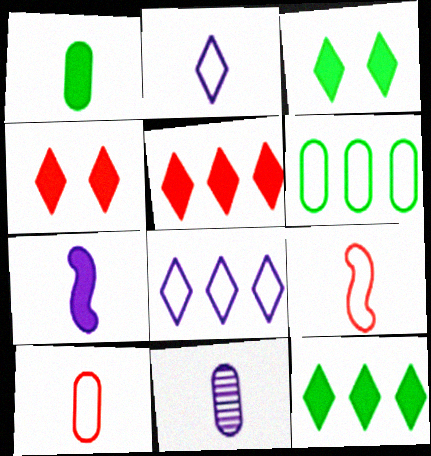[[1, 10, 11], 
[2, 7, 11]]